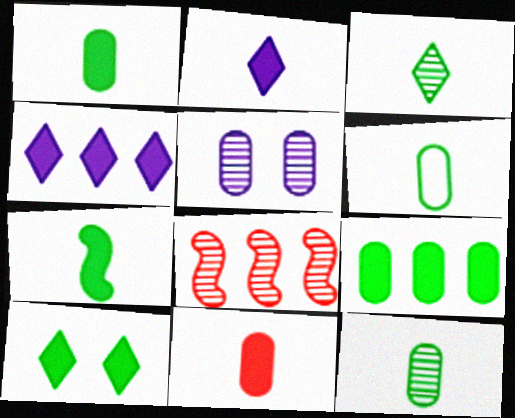[[1, 6, 12], 
[2, 7, 11], 
[3, 5, 8], 
[3, 6, 7], 
[7, 9, 10]]